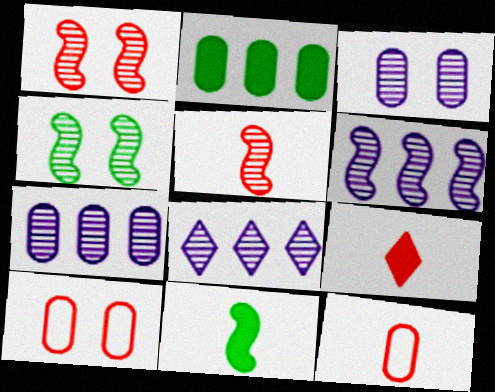[[2, 3, 12], 
[4, 5, 6], 
[5, 9, 12], 
[6, 7, 8], 
[8, 10, 11]]